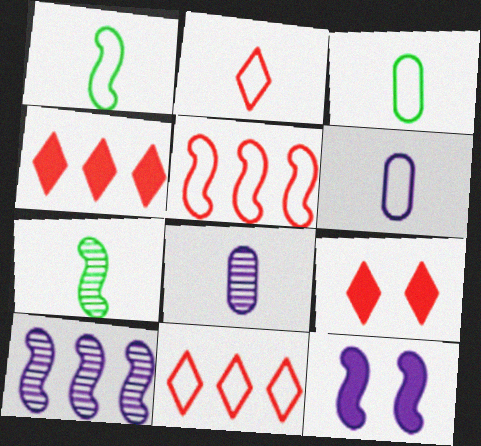[[1, 2, 6], 
[3, 9, 10], 
[5, 7, 12]]